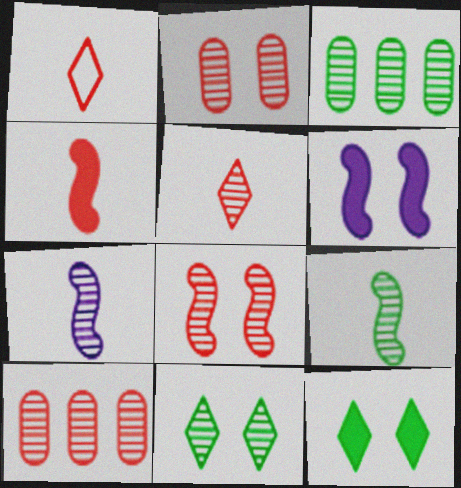[[1, 3, 6], 
[3, 9, 11], 
[5, 8, 10], 
[7, 10, 11]]